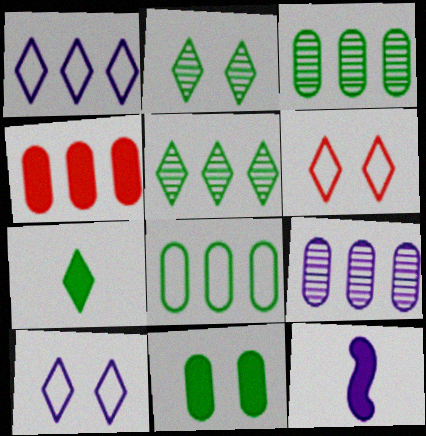[[3, 6, 12], 
[4, 8, 9], 
[9, 10, 12]]